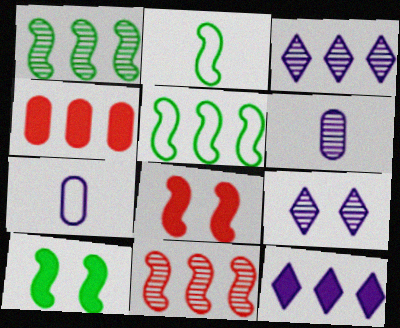[[1, 2, 10], 
[2, 4, 9], 
[3, 4, 5]]